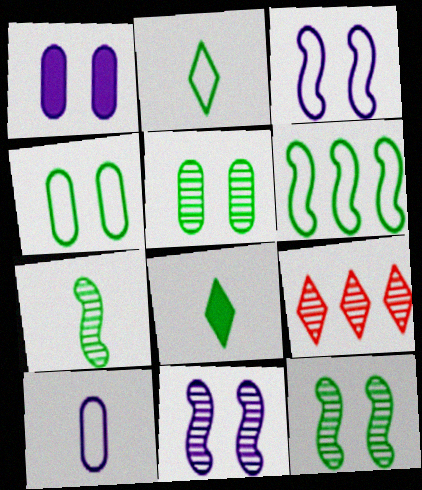[[2, 4, 6], 
[5, 6, 8]]